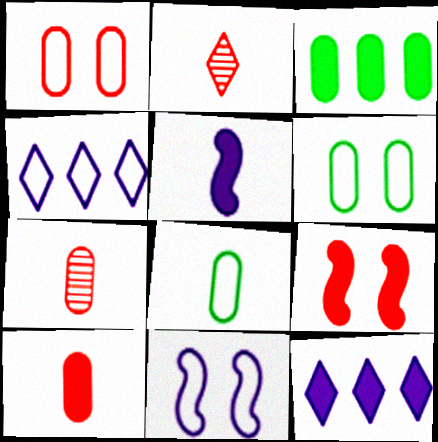[[2, 3, 11], 
[2, 5, 8]]